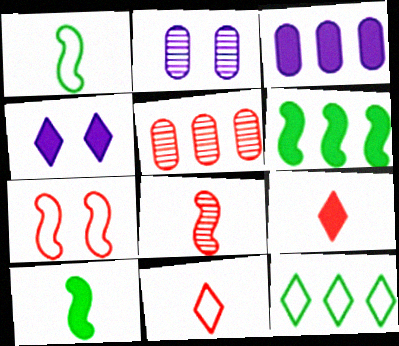[[1, 4, 5], 
[2, 6, 11], 
[5, 7, 9]]